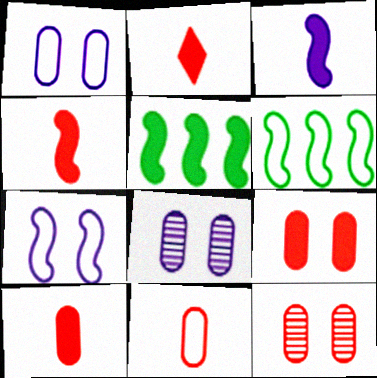[[2, 4, 10], 
[2, 6, 8]]